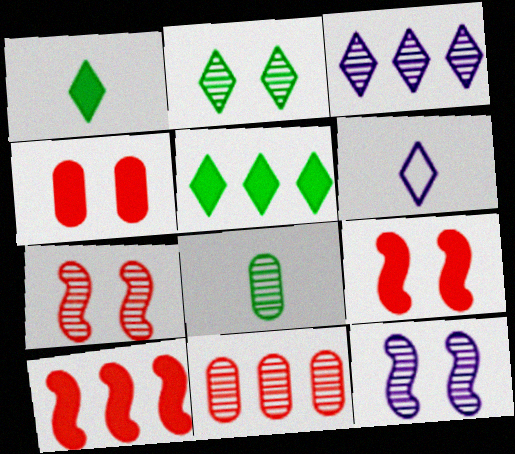[[3, 7, 8]]